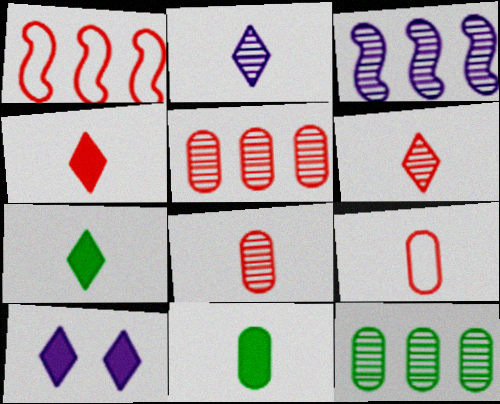[]